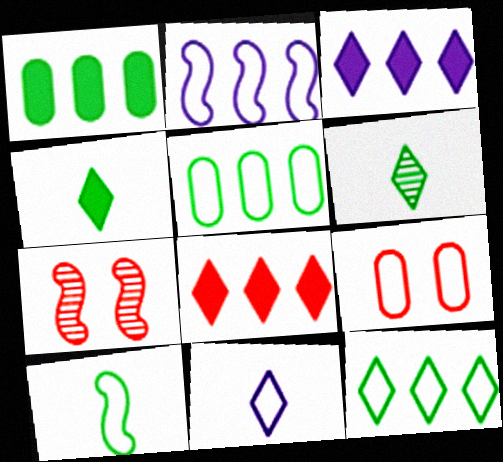[[1, 7, 11]]